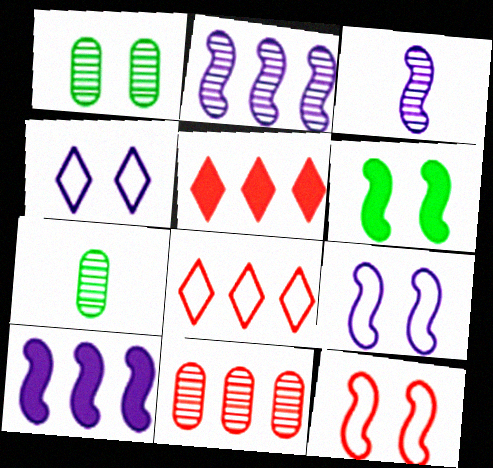[[3, 9, 10], 
[5, 7, 9]]